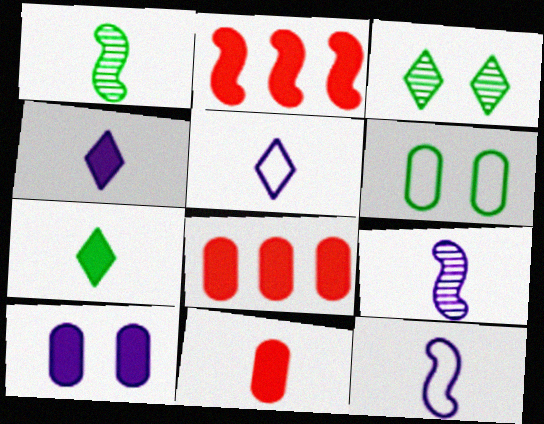[[1, 5, 11], 
[2, 7, 10], 
[3, 8, 12]]